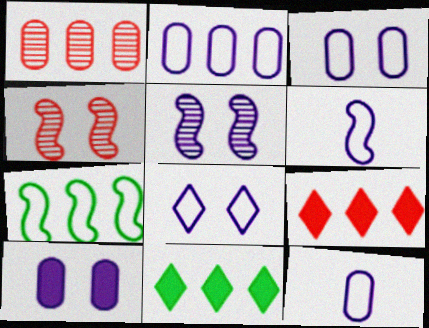[[2, 3, 12], 
[2, 6, 8], 
[4, 11, 12], 
[5, 8, 10]]